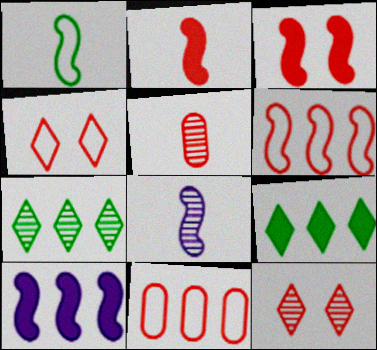[[1, 2, 8], 
[2, 11, 12], 
[7, 10, 11]]